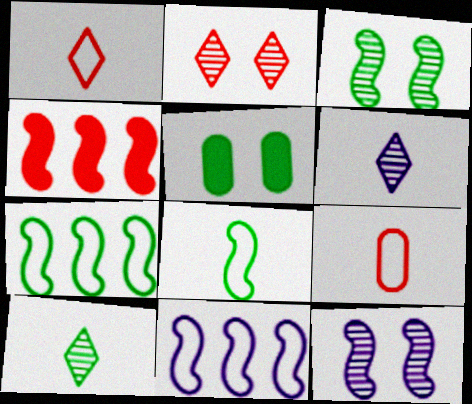[[2, 4, 9], 
[4, 8, 12], 
[5, 7, 10]]